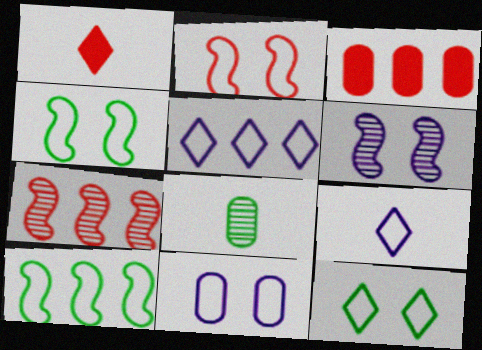[[2, 11, 12], 
[3, 8, 11]]